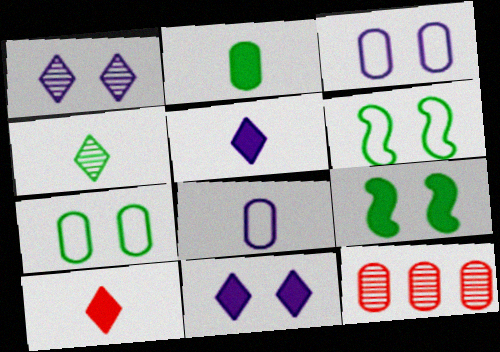[[2, 3, 12], 
[5, 6, 12]]